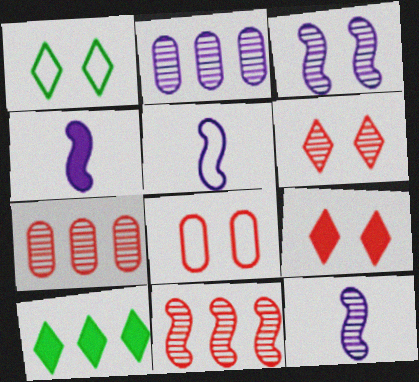[[1, 4, 7], 
[4, 5, 12], 
[8, 10, 12]]